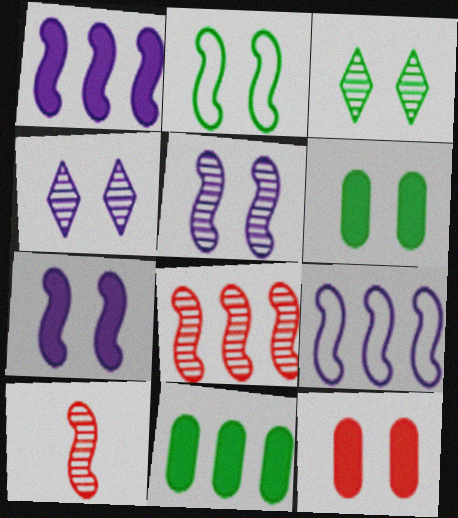[[1, 2, 10], 
[2, 3, 6], 
[2, 4, 12]]